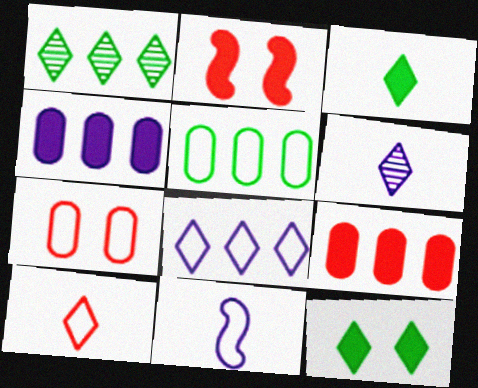[[2, 3, 4], 
[2, 5, 6], 
[3, 6, 10]]